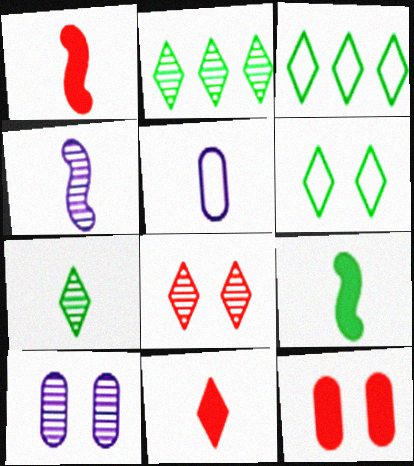[[1, 3, 10], 
[1, 5, 7], 
[3, 4, 12]]